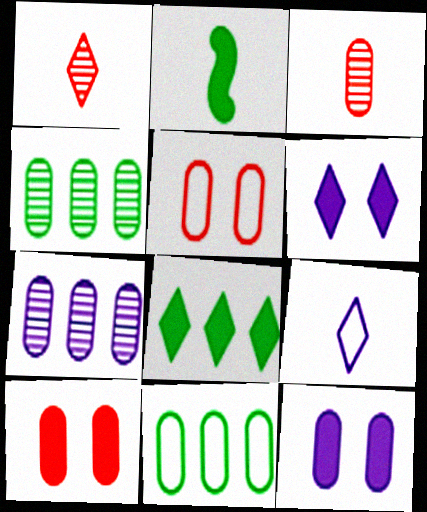[[2, 3, 9], 
[3, 11, 12]]